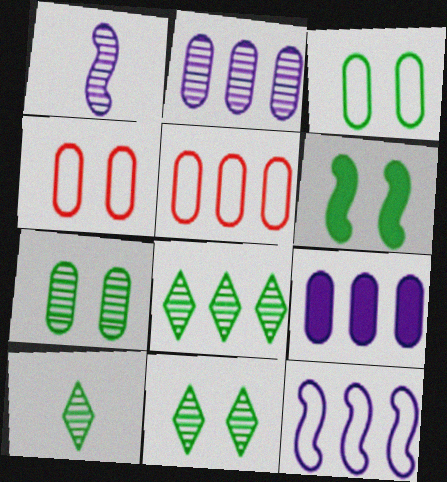[[3, 6, 11], 
[8, 10, 11]]